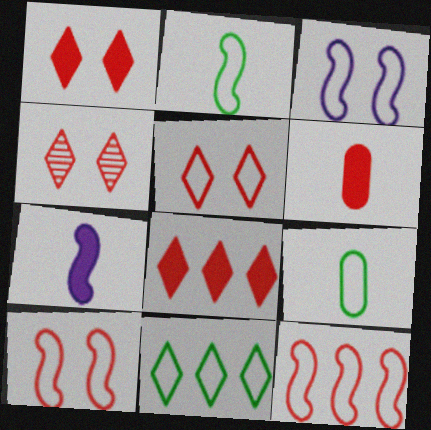[[1, 4, 5], 
[2, 3, 12], 
[4, 6, 12]]